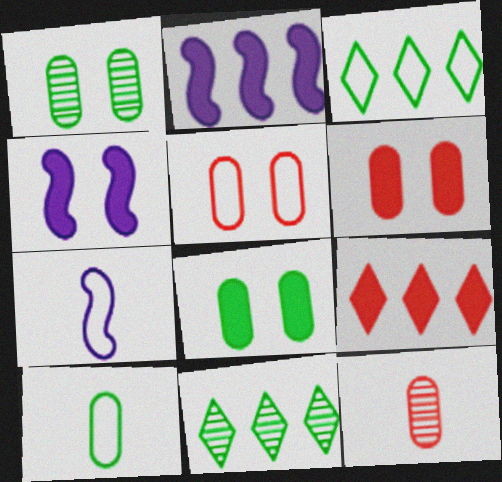[[1, 7, 9], 
[3, 4, 12], 
[3, 5, 7], 
[6, 7, 11]]